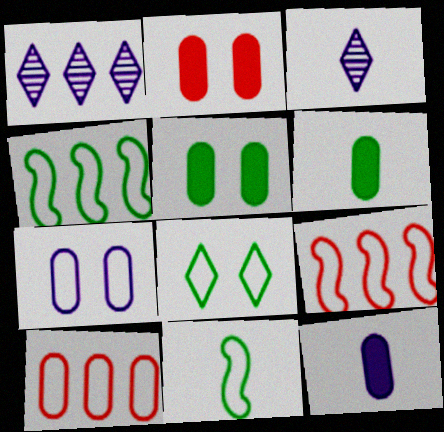[[1, 2, 11], 
[2, 3, 4], 
[3, 5, 9]]